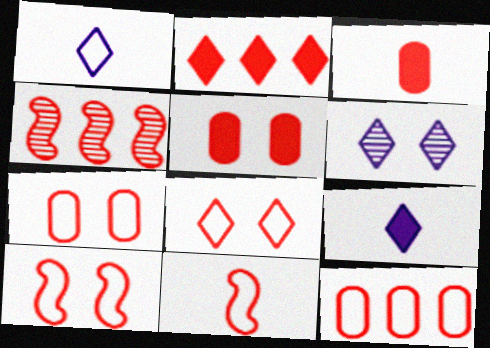[[2, 4, 12], 
[3, 4, 8], 
[7, 8, 10], 
[8, 11, 12]]